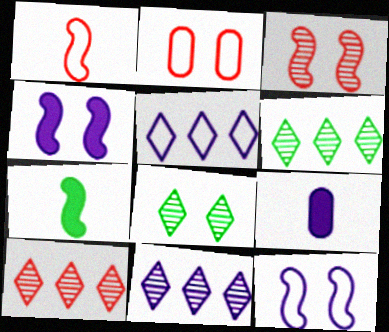[[2, 4, 8], 
[2, 7, 11], 
[6, 10, 11], 
[9, 11, 12]]